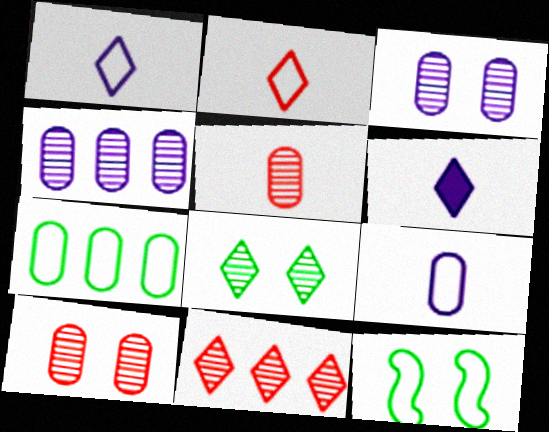[]